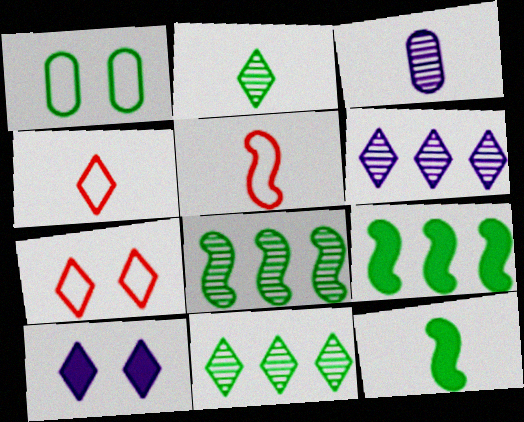[[1, 2, 9], 
[1, 11, 12], 
[3, 4, 12], 
[3, 7, 9], 
[4, 10, 11]]